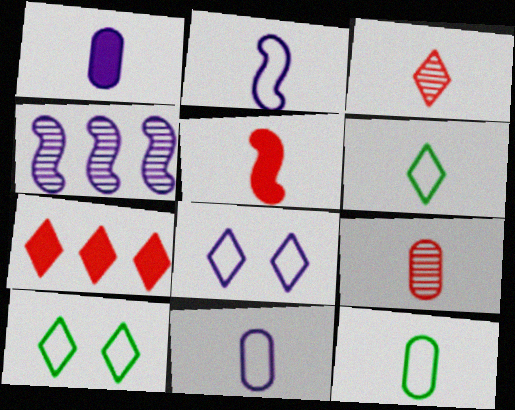[[1, 4, 8], 
[1, 9, 12]]